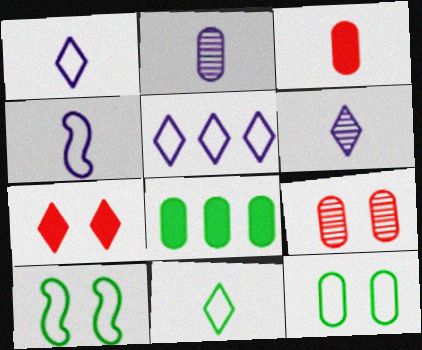[]